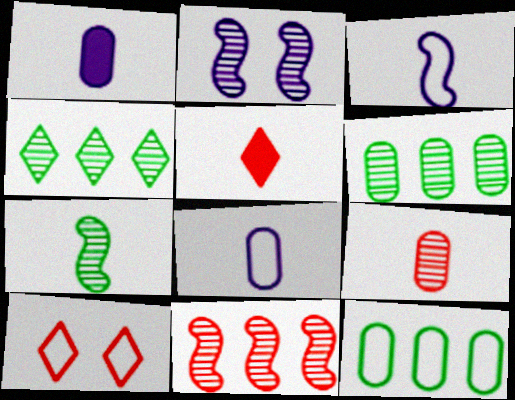[[2, 4, 9], 
[2, 5, 12], 
[2, 7, 11], 
[3, 10, 12], 
[5, 7, 8]]